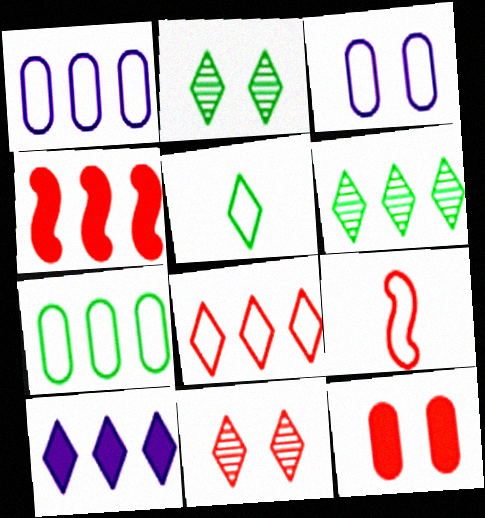[[1, 4, 6], 
[5, 10, 11], 
[6, 8, 10]]